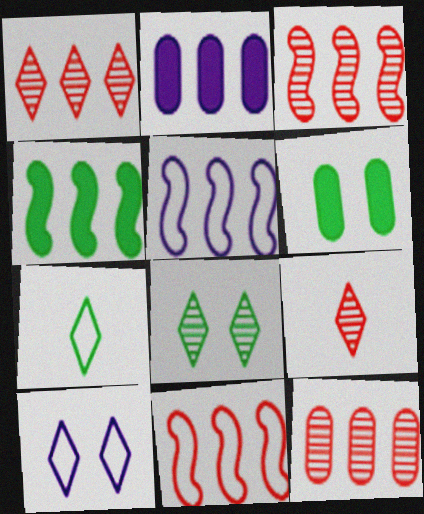[[1, 3, 12], 
[3, 4, 5], 
[5, 6, 9]]